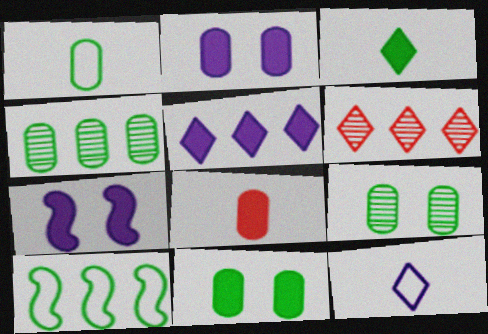[[1, 4, 11], 
[1, 6, 7], 
[3, 9, 10]]